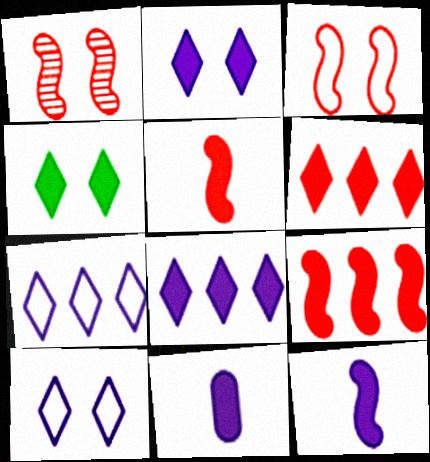[[4, 9, 11]]